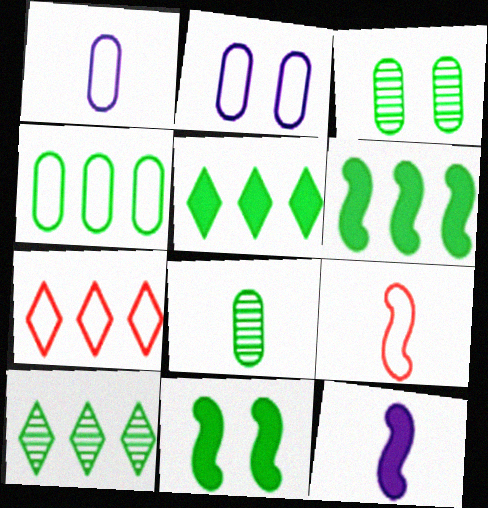[[3, 7, 12], 
[4, 6, 10]]